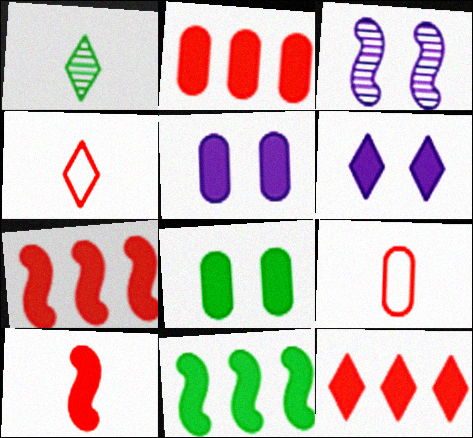[[2, 7, 12]]